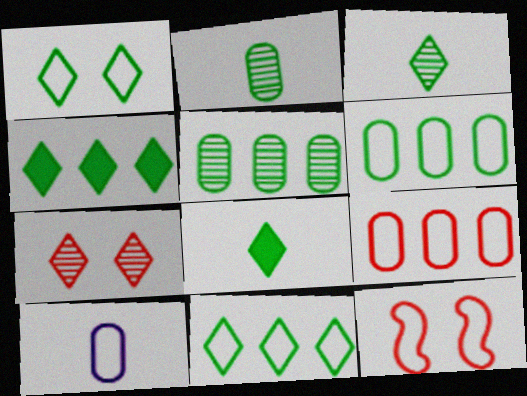[[1, 3, 4], 
[10, 11, 12]]